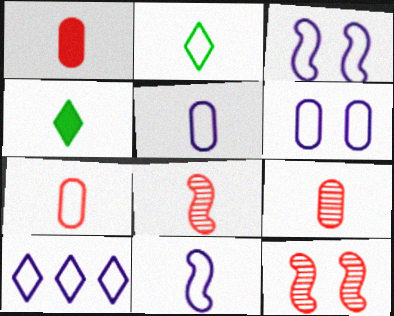[[1, 7, 9], 
[2, 7, 11], 
[3, 5, 10], 
[4, 5, 8], 
[4, 9, 11], 
[6, 10, 11]]